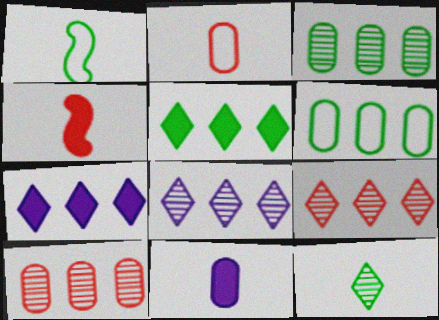[]